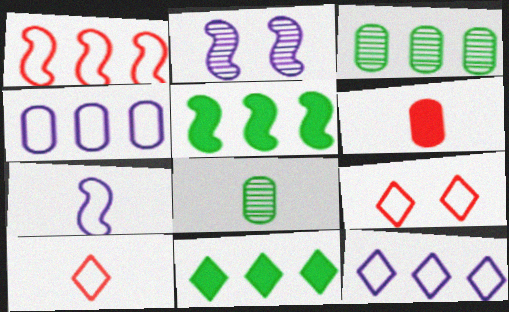[]